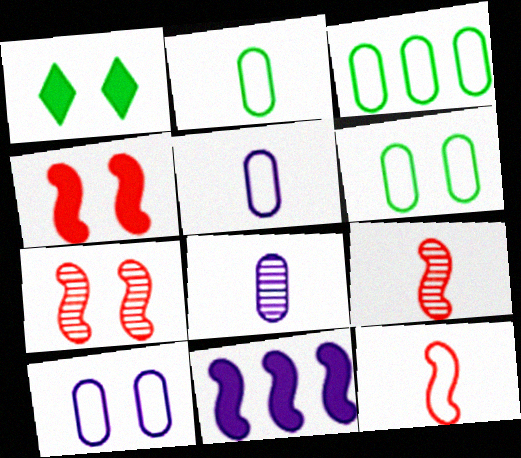[[1, 7, 10], 
[2, 3, 6]]